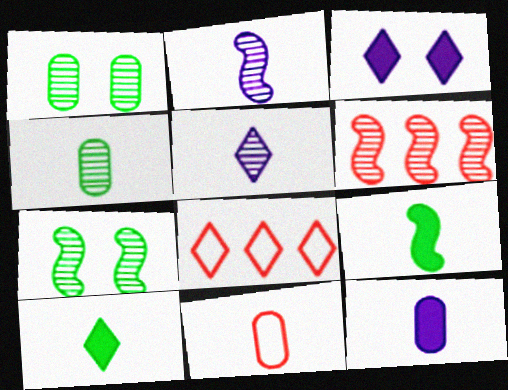[[1, 5, 6], 
[2, 6, 7], 
[2, 10, 11], 
[4, 11, 12], 
[5, 9, 11], 
[7, 8, 12]]